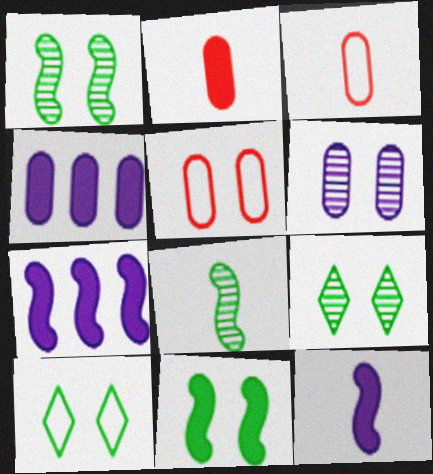[[3, 7, 9]]